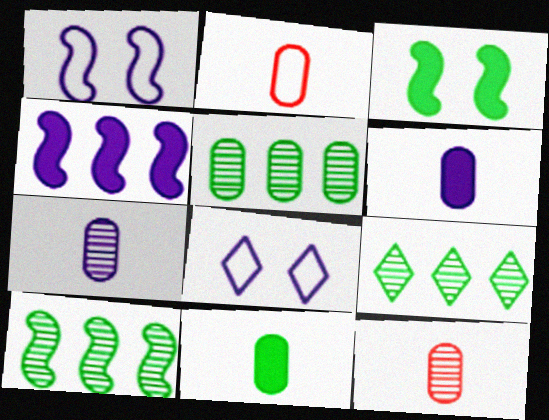[[2, 7, 11], 
[4, 7, 8], 
[5, 9, 10]]